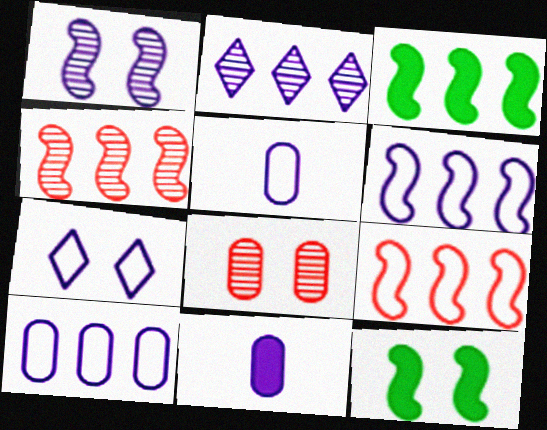[[3, 4, 6], 
[5, 6, 7], 
[7, 8, 12]]